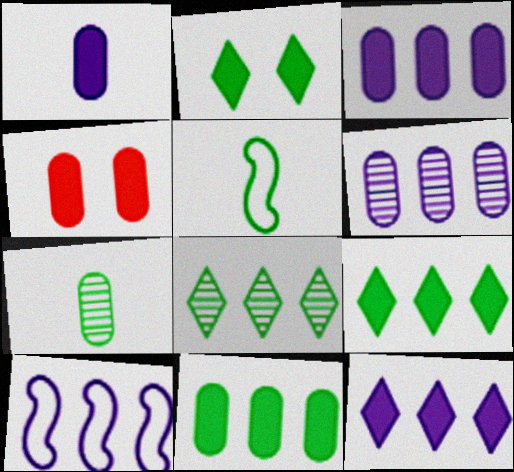[[1, 4, 11], 
[6, 10, 12]]